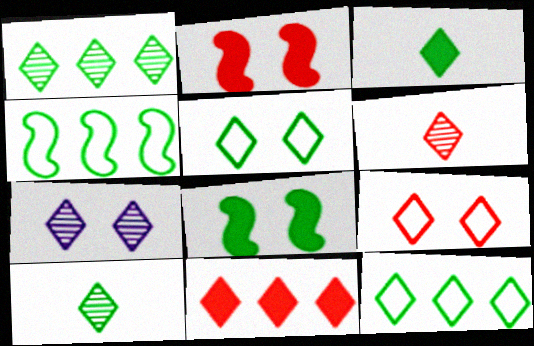[[1, 3, 5], 
[1, 6, 7], 
[6, 9, 11]]